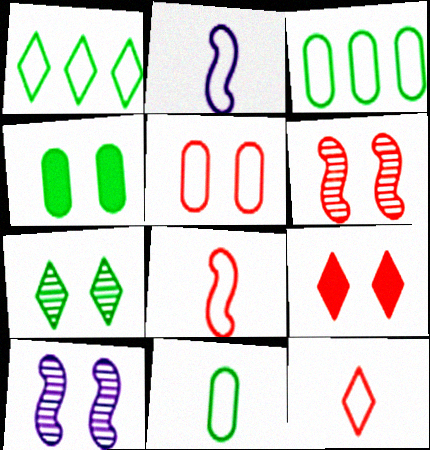[[1, 2, 5], 
[2, 11, 12], 
[5, 6, 9]]